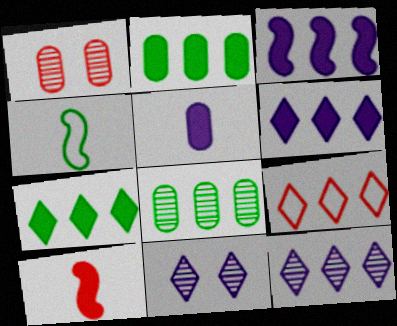[[1, 4, 6], 
[1, 9, 10], 
[3, 8, 9], 
[7, 9, 12]]